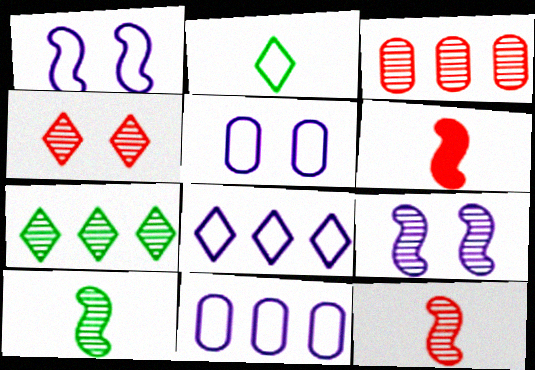[[3, 4, 12], 
[5, 6, 7]]